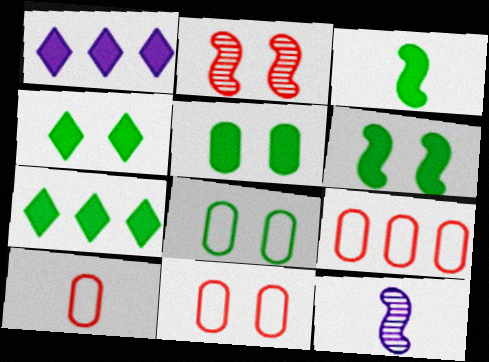[[3, 5, 7], 
[4, 5, 6], 
[4, 9, 12], 
[7, 11, 12], 
[9, 10, 11]]